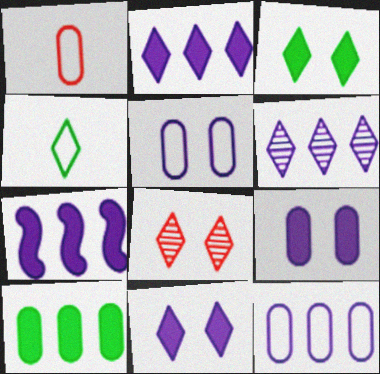[[2, 4, 8], 
[6, 7, 12]]